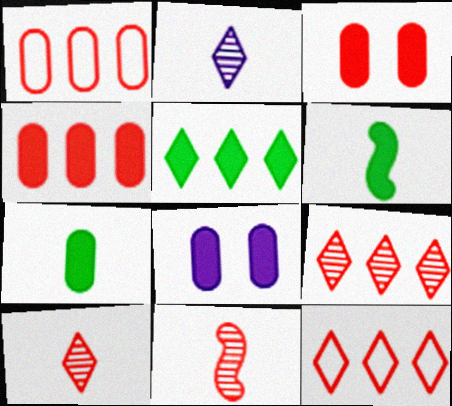[[3, 11, 12], 
[4, 7, 8]]